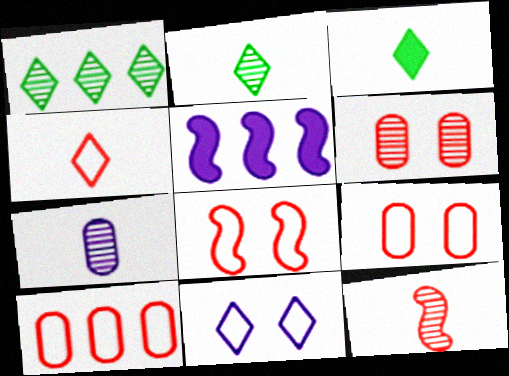[[1, 5, 10], 
[2, 5, 9], 
[2, 7, 12], 
[4, 8, 10], 
[5, 7, 11]]